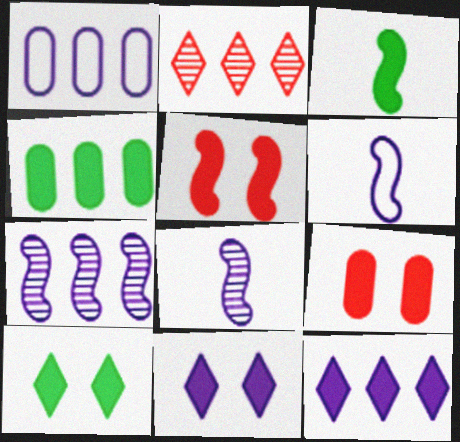[[1, 7, 12], 
[1, 8, 11], 
[3, 4, 10], 
[3, 9, 12]]